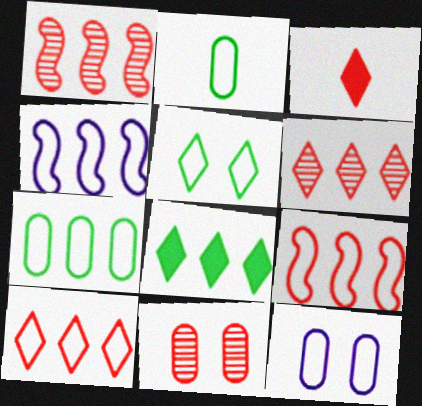[[3, 9, 11], 
[4, 7, 10]]